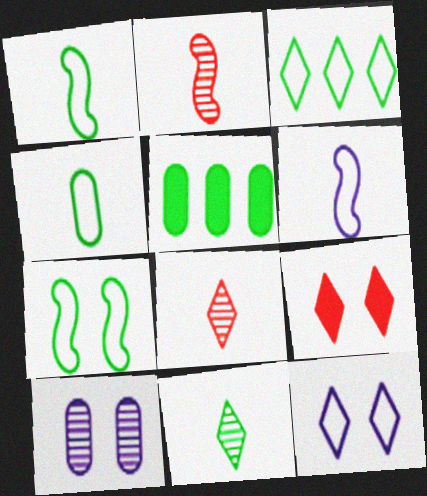[[2, 5, 12], 
[3, 4, 7], 
[5, 7, 11], 
[7, 9, 10]]